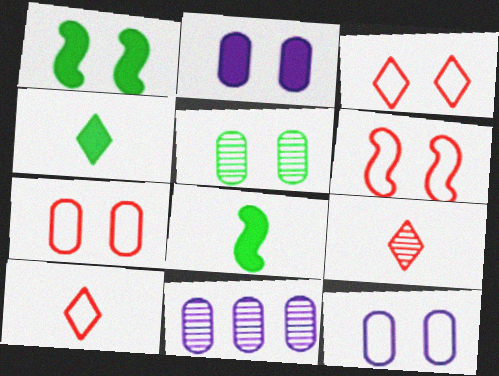[[1, 10, 11], 
[2, 5, 7], 
[3, 6, 7], 
[3, 8, 11], 
[4, 6, 11]]